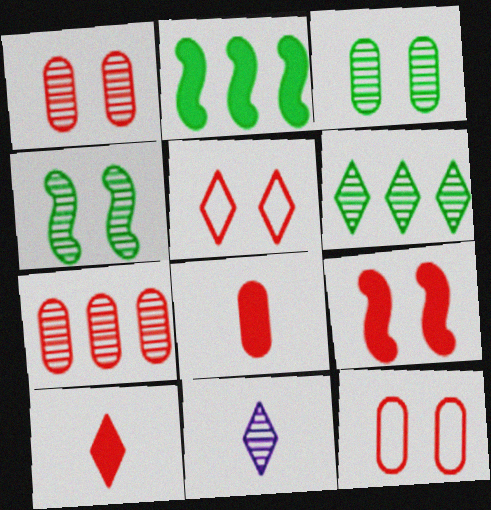[[1, 5, 9], 
[2, 11, 12], 
[4, 7, 11], 
[7, 8, 12]]